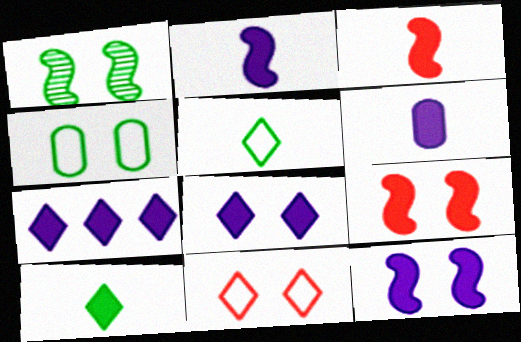[[3, 6, 10], 
[6, 7, 12]]